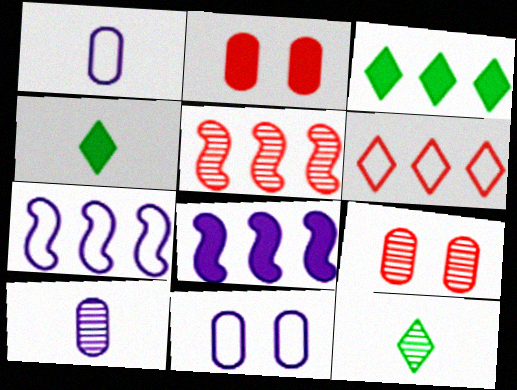[[2, 4, 8], 
[2, 7, 12], 
[4, 5, 11], 
[4, 7, 9]]